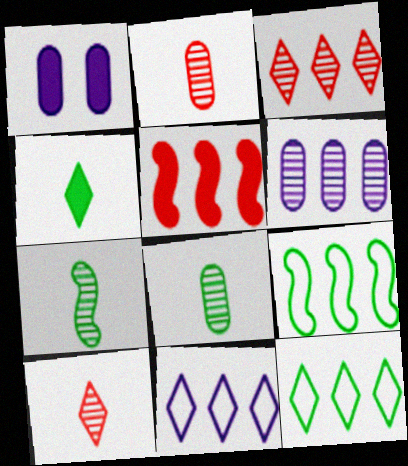[[1, 4, 5], 
[1, 9, 10], 
[5, 6, 12]]